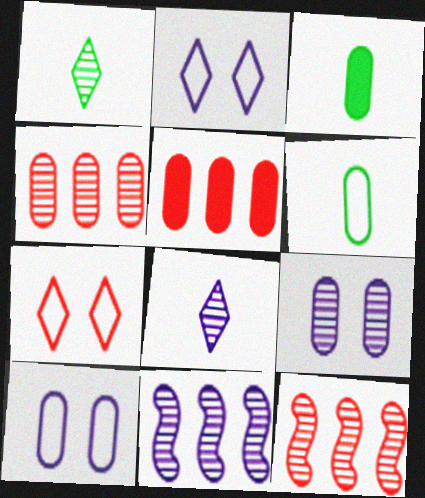[[1, 9, 12], 
[2, 3, 12], 
[3, 4, 10], 
[3, 7, 11], 
[5, 6, 9], 
[8, 9, 11]]